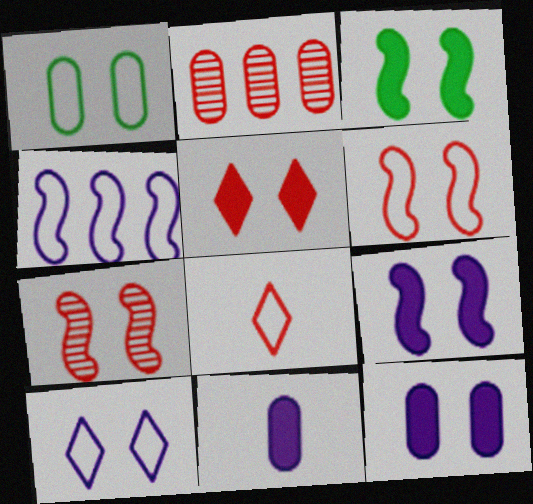[[1, 2, 11], 
[1, 4, 8], 
[1, 6, 10], 
[3, 5, 12]]